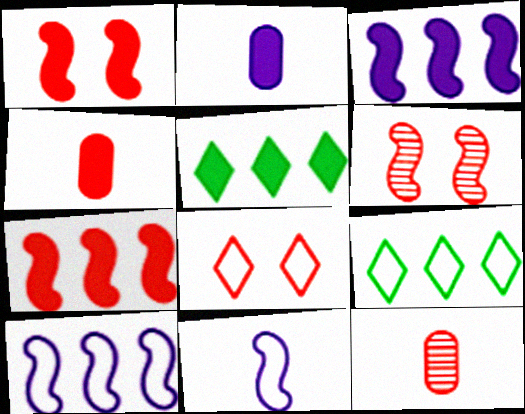[[1, 2, 5], 
[2, 6, 9], 
[7, 8, 12]]